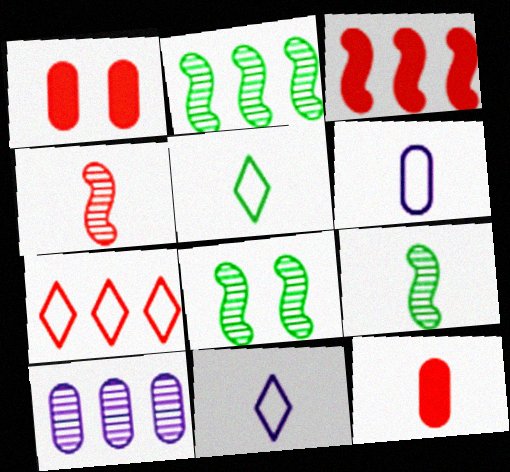[[1, 2, 11], 
[1, 4, 7], 
[2, 8, 9], 
[9, 11, 12]]